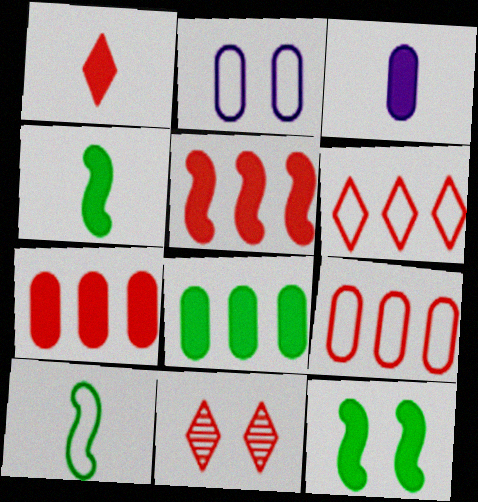[[1, 3, 4], 
[1, 6, 11], 
[2, 6, 10], 
[2, 11, 12]]